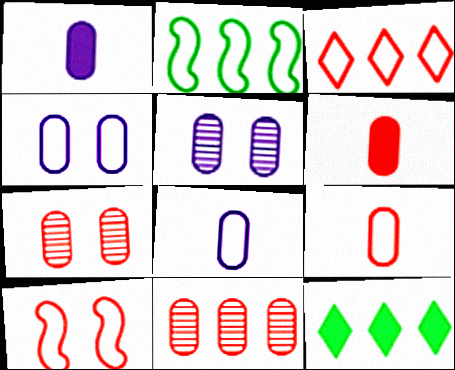[[3, 9, 10]]